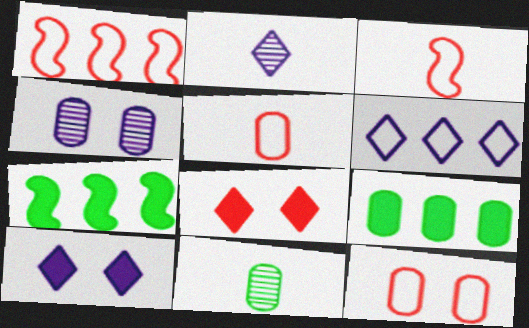[[1, 10, 11], 
[2, 6, 10], 
[2, 7, 12], 
[4, 5, 9]]